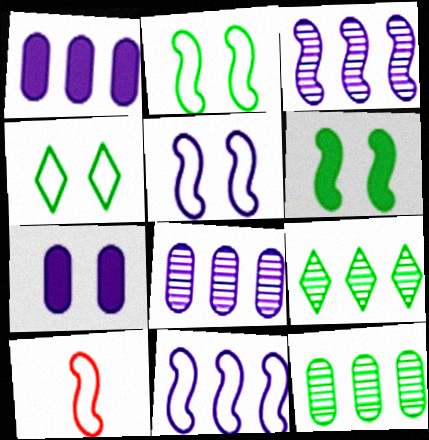[[2, 10, 11], 
[3, 6, 10], 
[7, 9, 10]]